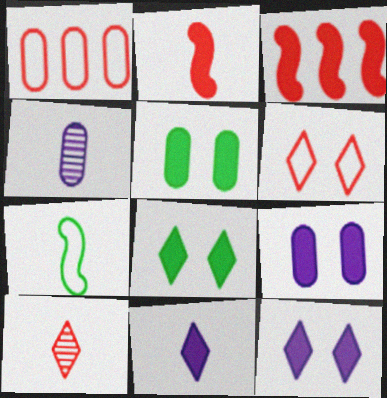[[1, 4, 5], 
[3, 5, 11]]